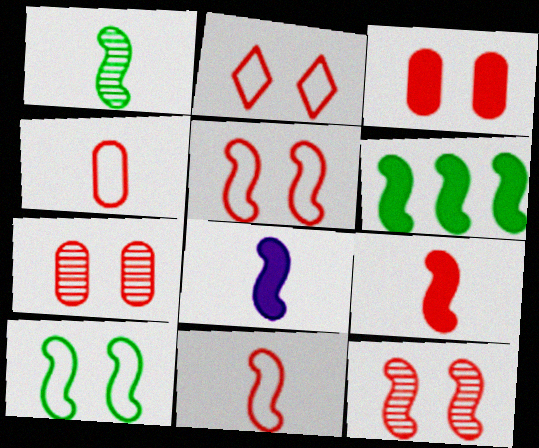[[1, 6, 10], 
[1, 8, 11], 
[2, 3, 12]]